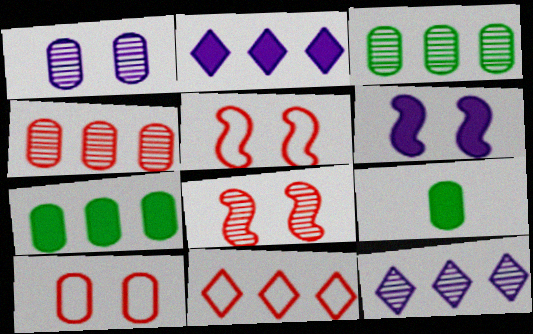[[5, 9, 12]]